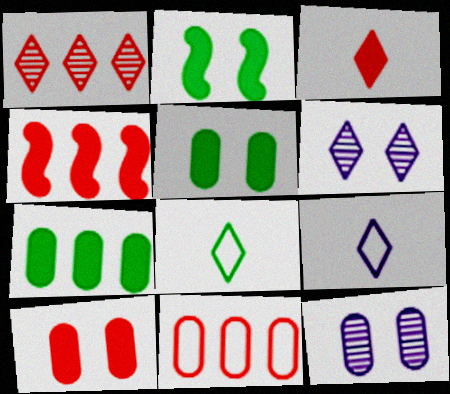[[1, 4, 11], 
[3, 4, 10], 
[4, 8, 12]]